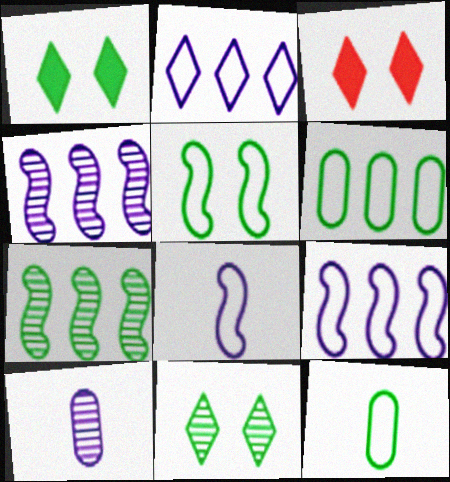[[1, 7, 12], 
[3, 4, 12]]